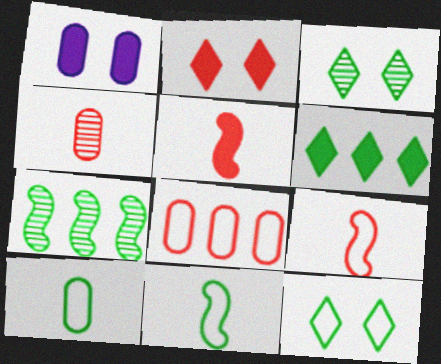[[1, 5, 6]]